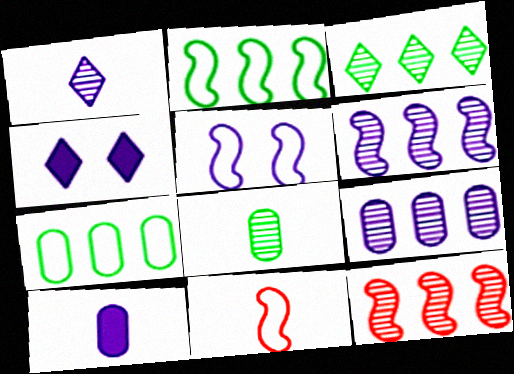[[2, 5, 11], 
[3, 9, 12]]